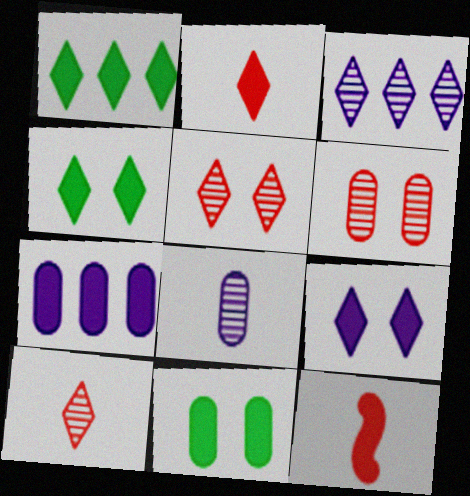[[1, 2, 9], 
[4, 7, 12]]